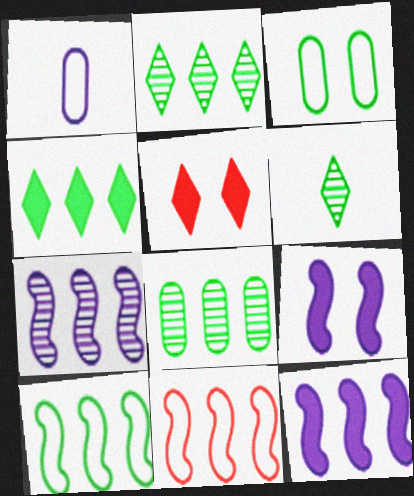[[4, 8, 10]]